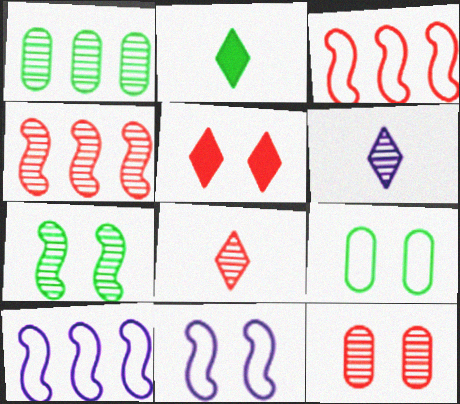[[2, 10, 12], 
[4, 8, 12]]